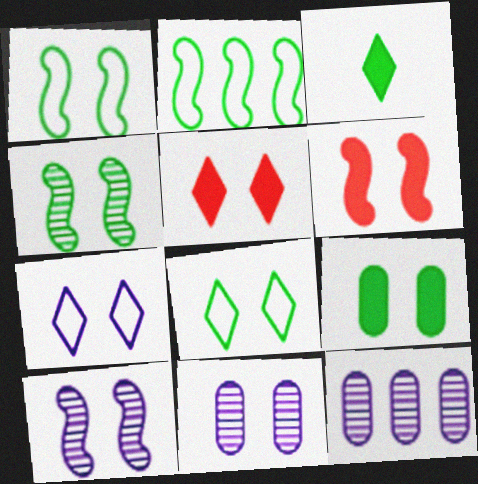[[1, 5, 11], 
[1, 6, 10], 
[4, 8, 9], 
[6, 8, 11]]